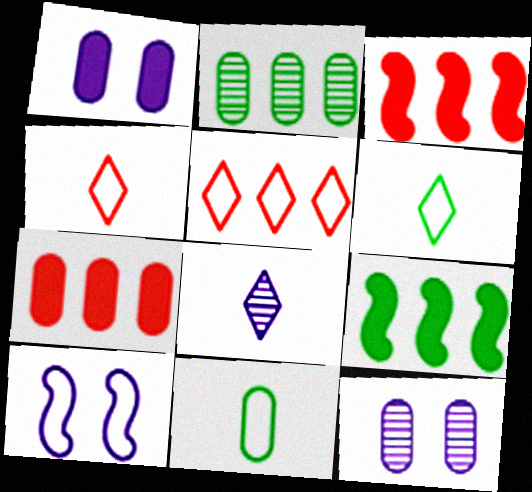[[3, 6, 12], 
[4, 9, 12], 
[5, 10, 11], 
[7, 11, 12]]